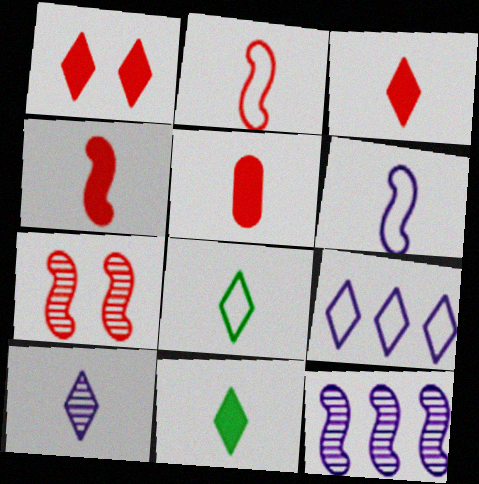[[3, 4, 5], 
[3, 8, 10]]